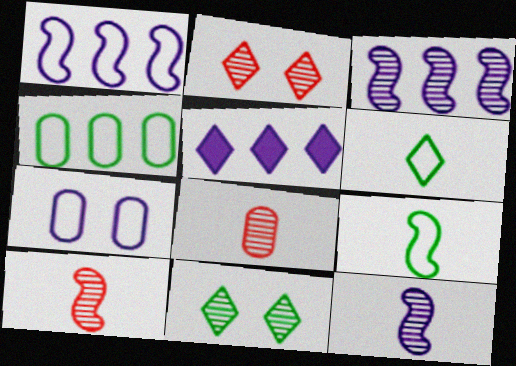[[2, 5, 6], 
[3, 8, 11], 
[5, 7, 12]]